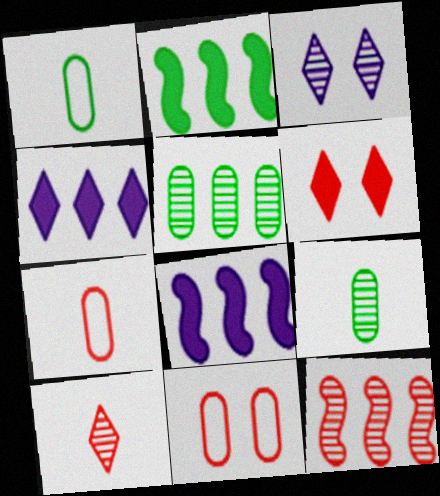[[2, 3, 7], 
[3, 9, 12], 
[6, 7, 12]]